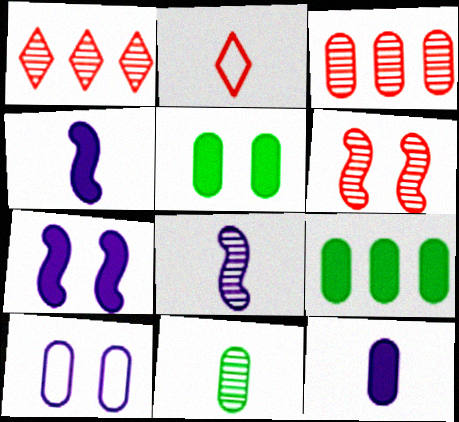[[2, 4, 11]]